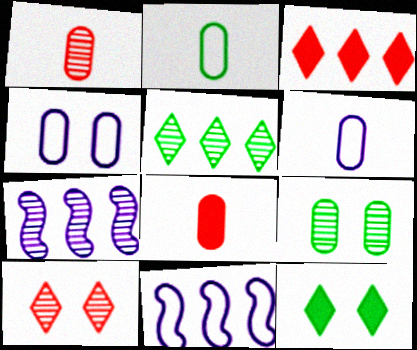[[1, 11, 12]]